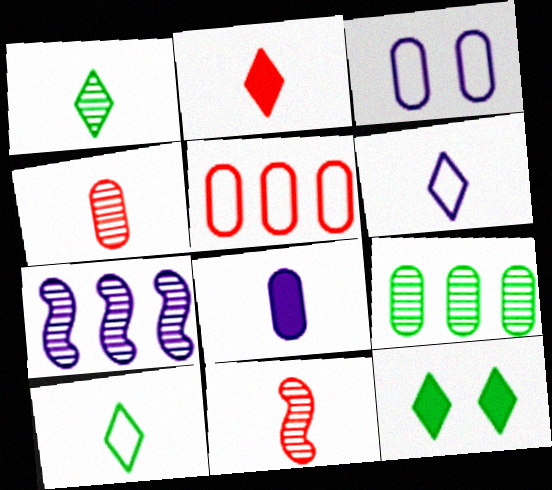[[1, 2, 6], 
[8, 10, 11]]